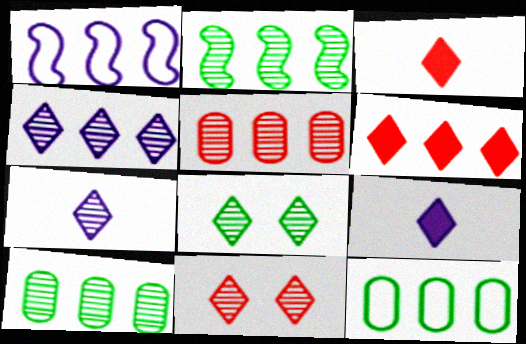[[1, 6, 10], 
[2, 4, 5]]